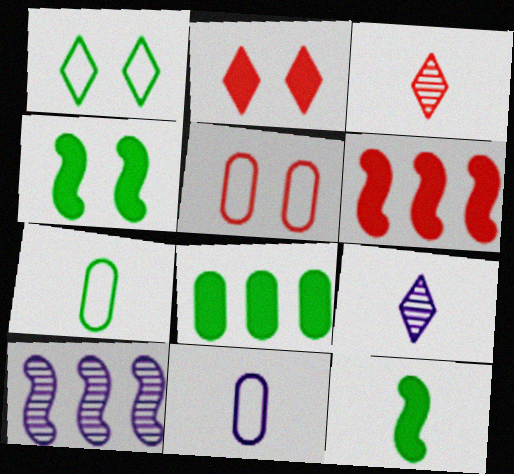[[2, 7, 10], 
[3, 5, 6], 
[3, 11, 12]]